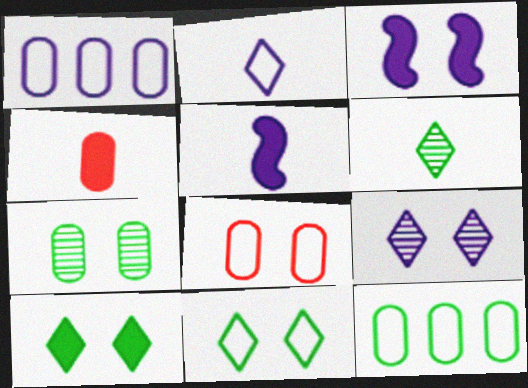[[1, 4, 7], 
[1, 5, 9]]